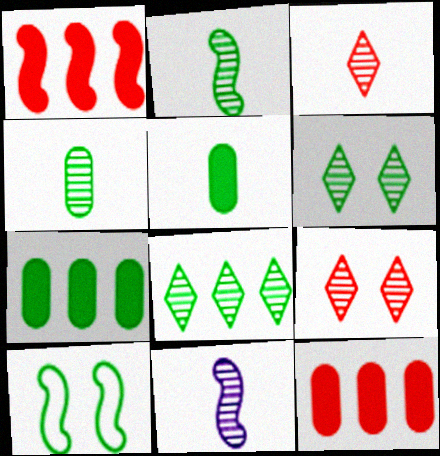[[1, 10, 11], 
[3, 4, 11], 
[5, 8, 10]]